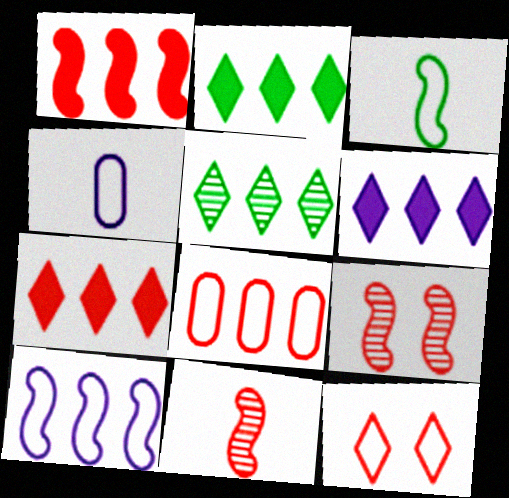[[2, 4, 9], 
[2, 6, 7]]